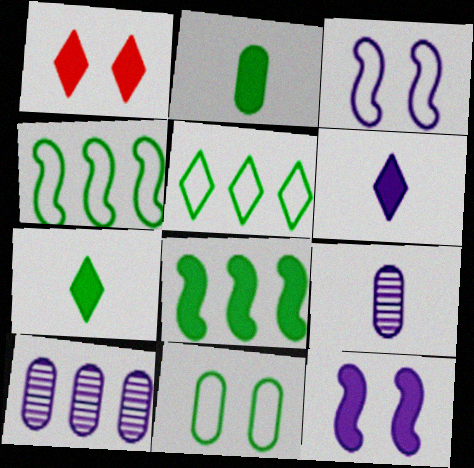[[1, 4, 9], 
[3, 6, 10]]